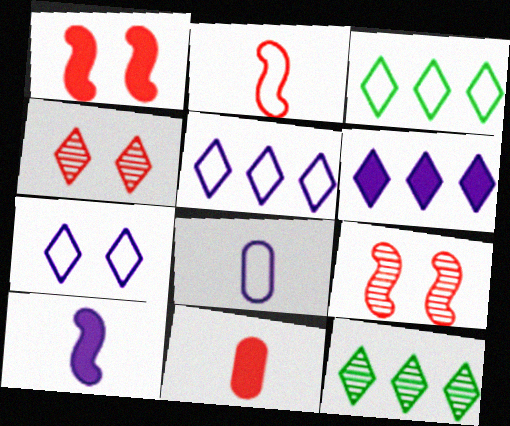[[1, 8, 12]]